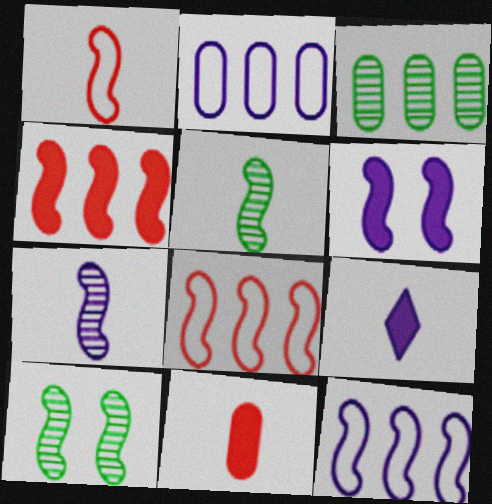[[5, 6, 8], 
[6, 7, 12]]